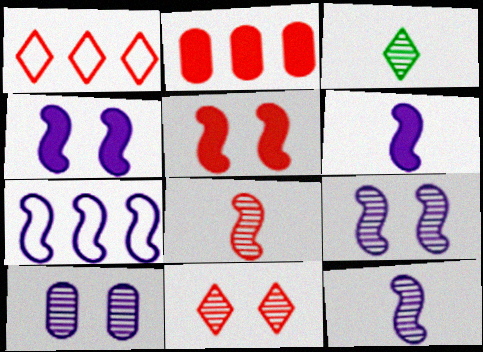[[4, 7, 12], 
[6, 7, 9]]